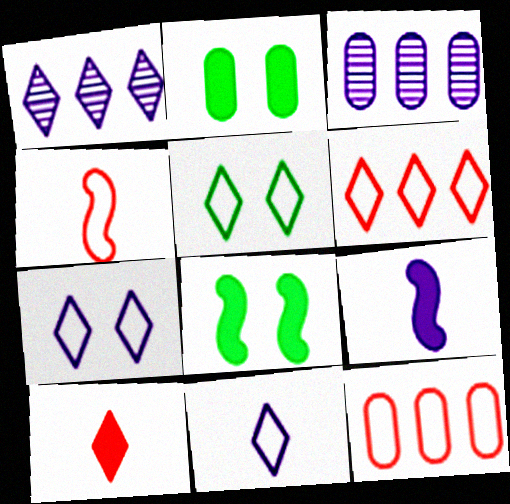[[1, 2, 4], 
[1, 5, 10], 
[3, 7, 9], 
[5, 6, 11]]